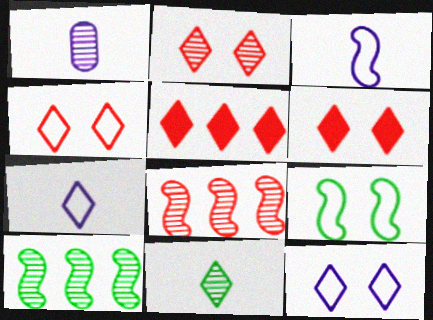[[1, 2, 10], 
[1, 5, 9], 
[2, 4, 6], 
[5, 11, 12]]